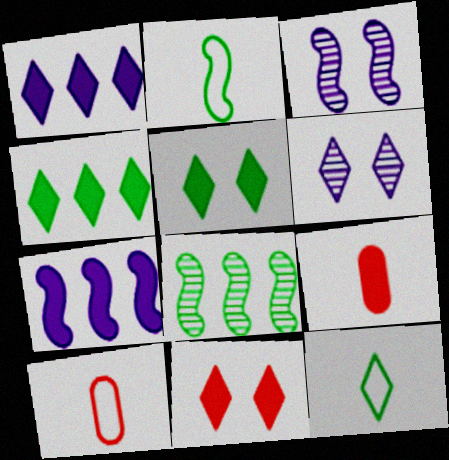[[3, 4, 10], 
[5, 7, 9]]